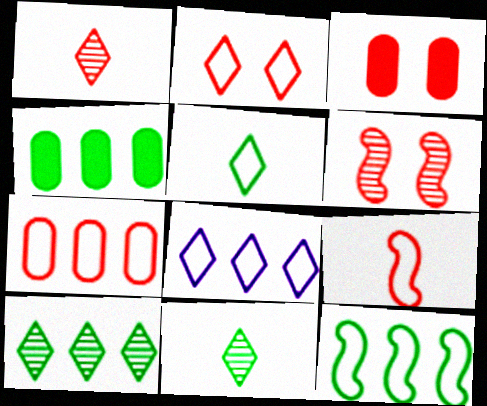[[2, 3, 6], 
[2, 5, 8], 
[2, 7, 9], 
[4, 10, 12], 
[7, 8, 12]]